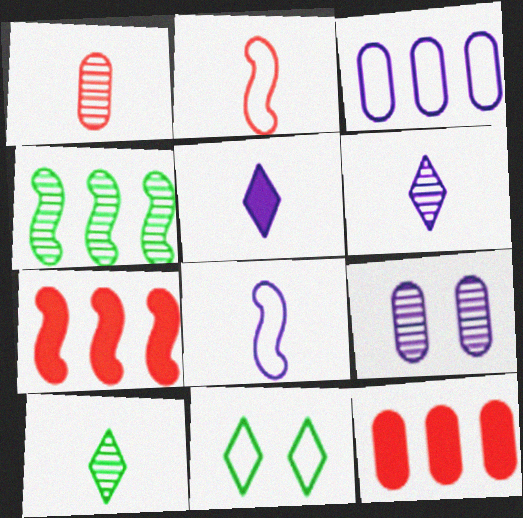[[2, 3, 11]]